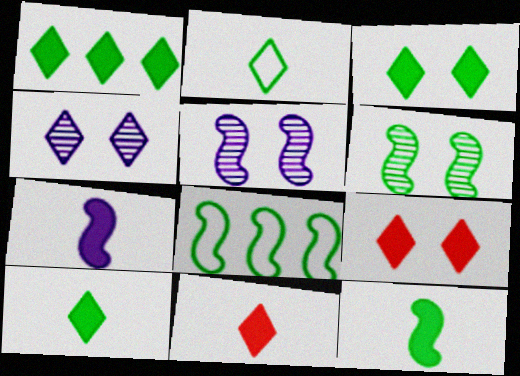[[1, 3, 10], 
[6, 8, 12]]